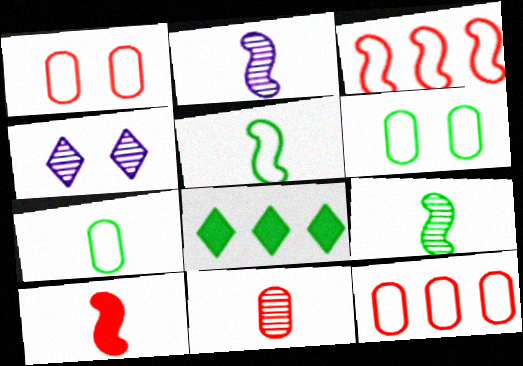[[1, 2, 8], 
[2, 5, 10], 
[6, 8, 9]]